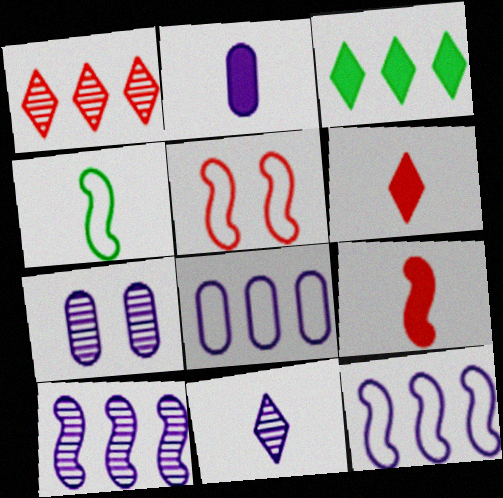[[2, 7, 8], 
[4, 5, 12], 
[7, 10, 11]]